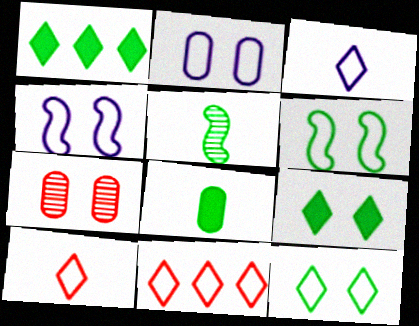[[3, 11, 12], 
[4, 7, 9]]